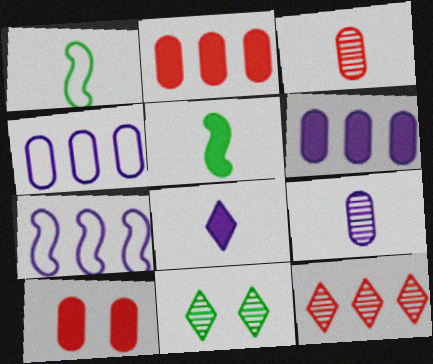[[1, 3, 8]]